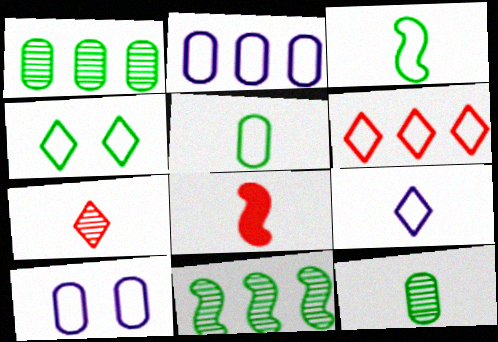[[3, 6, 10], 
[4, 6, 9], 
[8, 9, 12]]